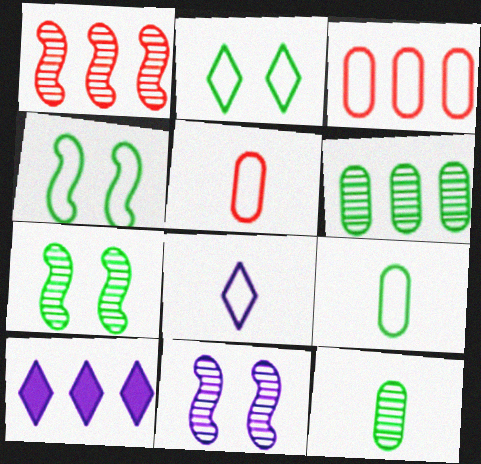[[3, 4, 8], 
[5, 7, 10]]